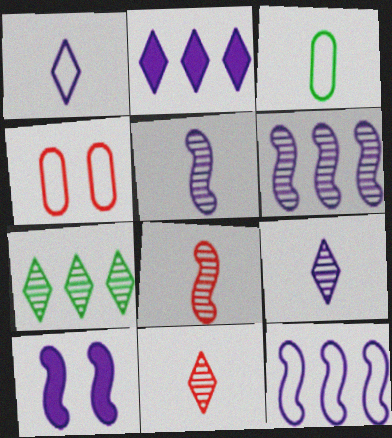[[5, 10, 12]]